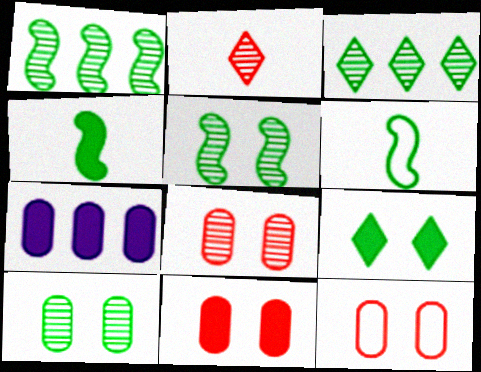[[8, 11, 12]]